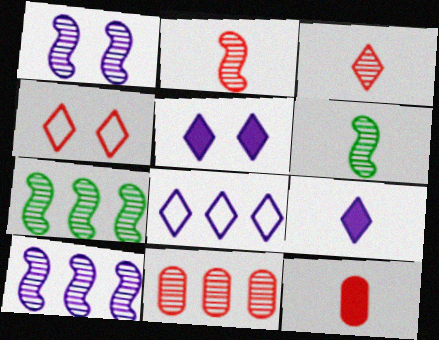[[1, 2, 7]]